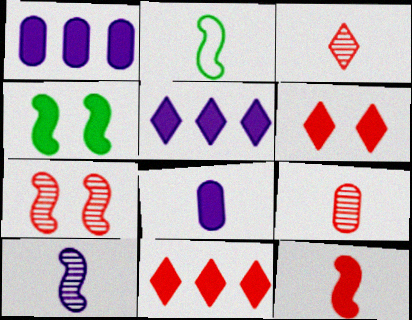[[2, 3, 8], 
[2, 10, 12], 
[4, 8, 11]]